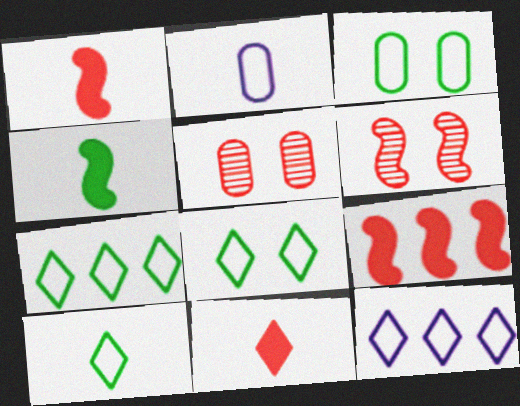[[4, 5, 12], 
[7, 8, 10]]